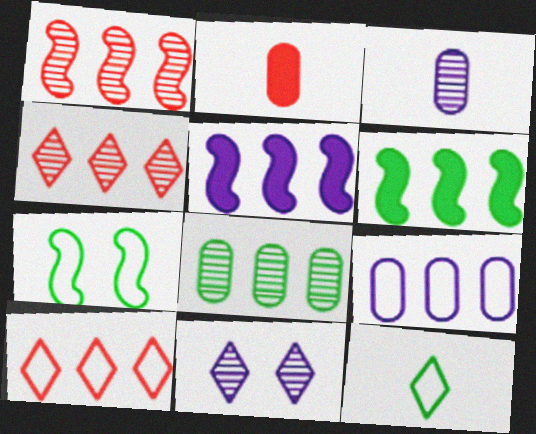[[4, 6, 9], 
[5, 8, 10]]